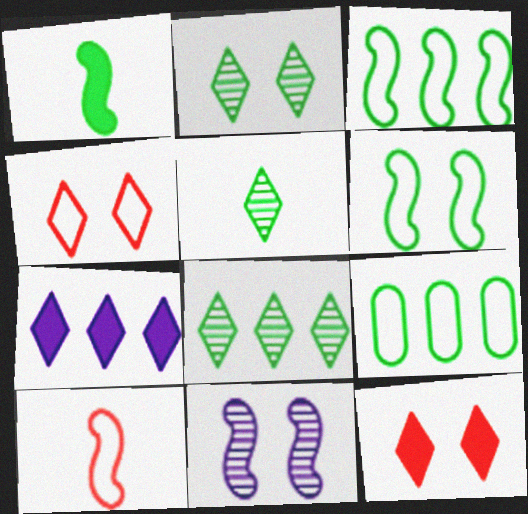[[1, 2, 9], 
[2, 5, 8], 
[4, 5, 7]]